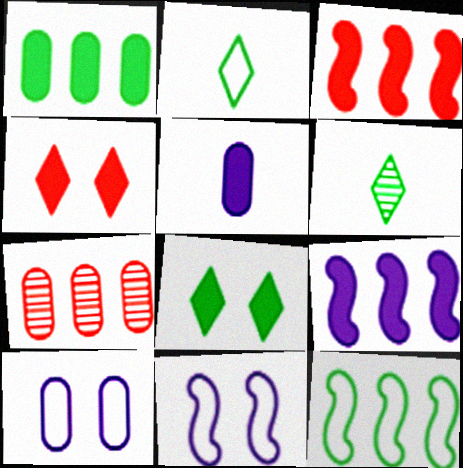[[3, 5, 8], 
[3, 6, 10]]